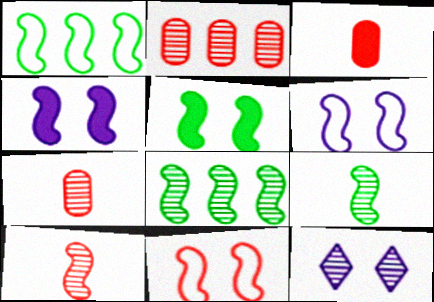[[1, 3, 12], 
[1, 4, 10], 
[1, 5, 9], 
[2, 9, 12], 
[7, 8, 12]]